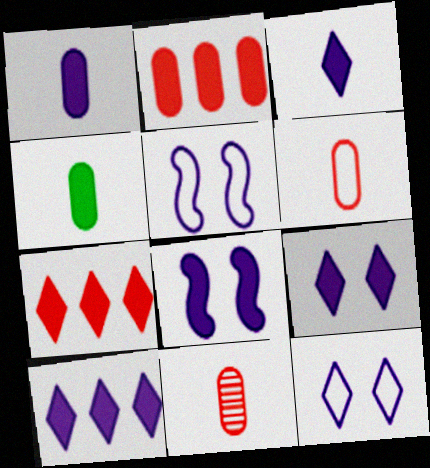[[1, 8, 10], 
[3, 9, 10], 
[4, 7, 8]]